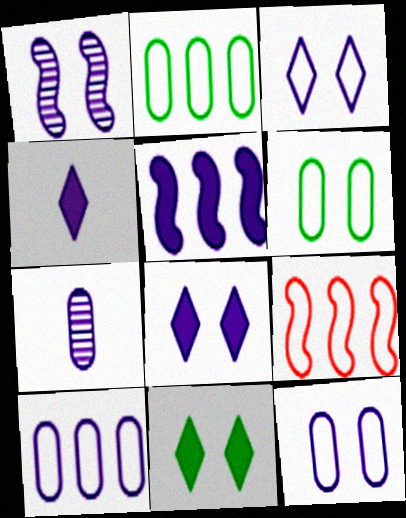[[1, 4, 10], 
[1, 8, 12], 
[3, 5, 7], 
[7, 9, 11]]